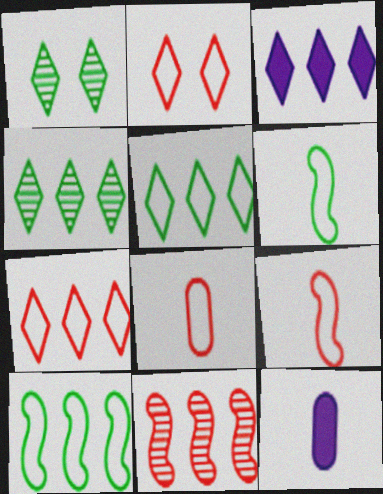[[3, 4, 7]]